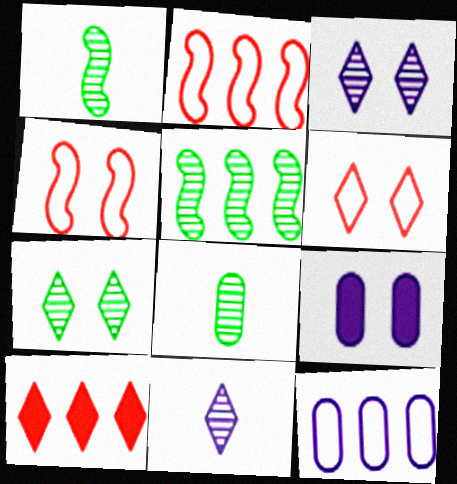[[4, 7, 9], 
[5, 7, 8], 
[5, 10, 12]]